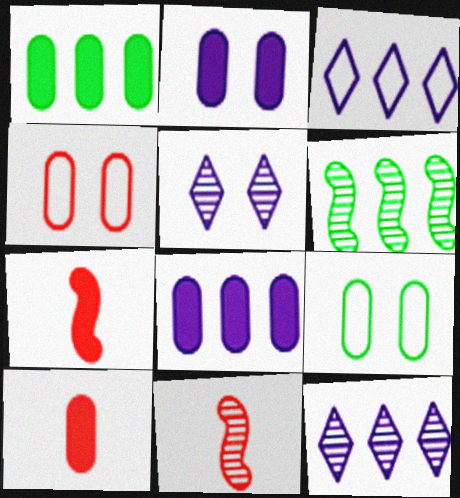[[1, 2, 10], 
[7, 9, 12]]